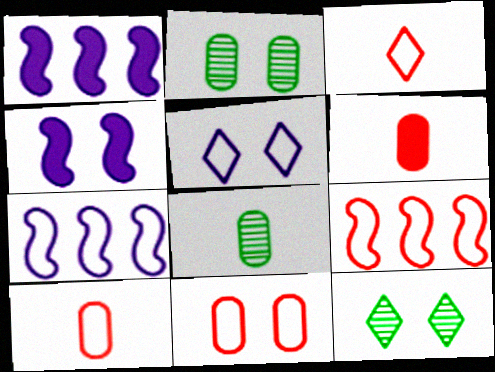[[1, 2, 3], 
[1, 10, 12], 
[3, 9, 11], 
[4, 11, 12], 
[6, 7, 12]]